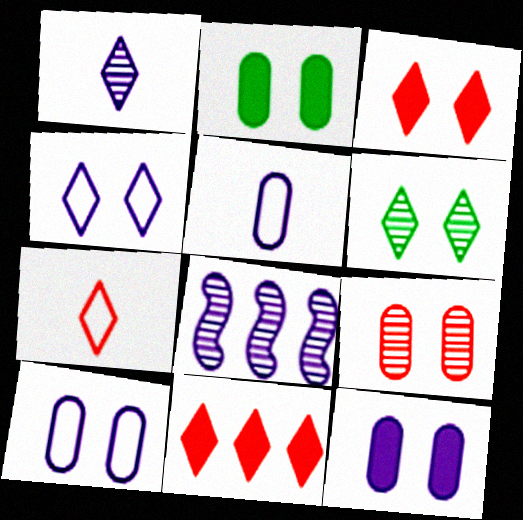[[2, 7, 8], 
[2, 9, 10], 
[3, 4, 6]]